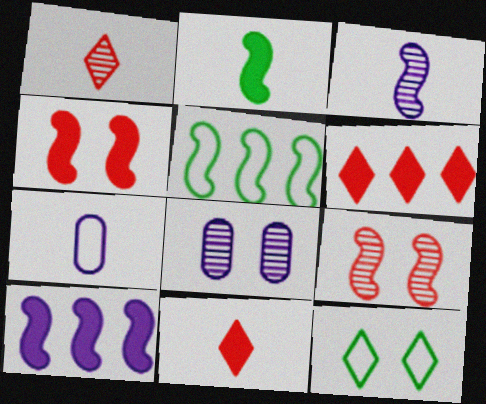[[1, 2, 7], 
[2, 4, 10], 
[3, 4, 5], 
[4, 8, 12], 
[5, 8, 11]]